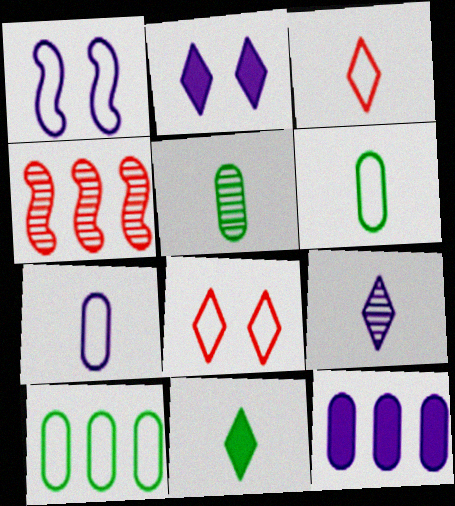[[1, 3, 10], 
[1, 9, 12], 
[2, 4, 6], 
[3, 9, 11]]